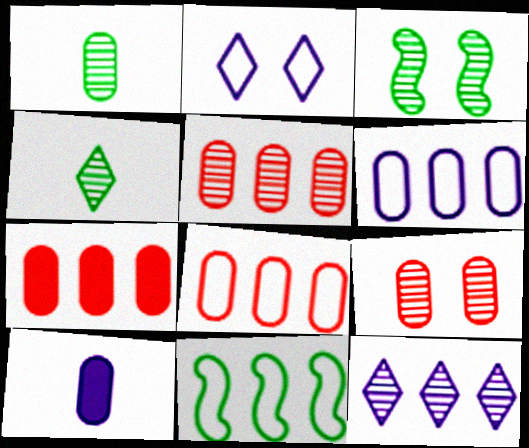[[5, 7, 8], 
[7, 11, 12]]